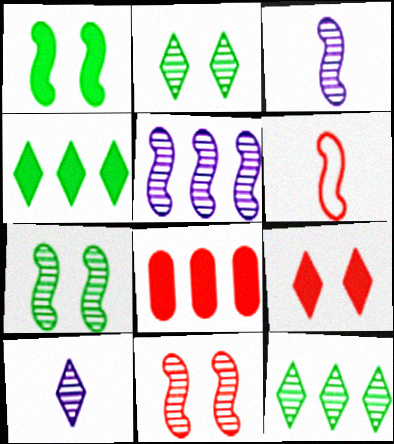[[1, 5, 6]]